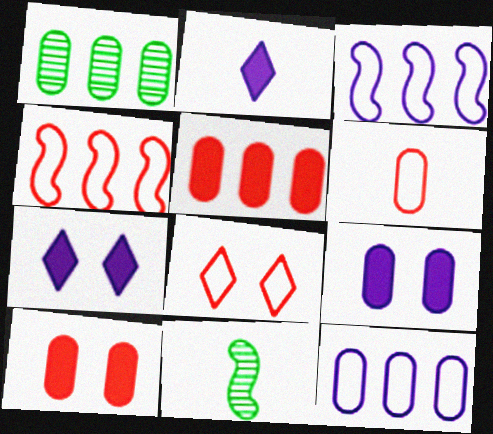[[1, 5, 12], 
[1, 6, 9], 
[2, 6, 11], 
[4, 6, 8]]